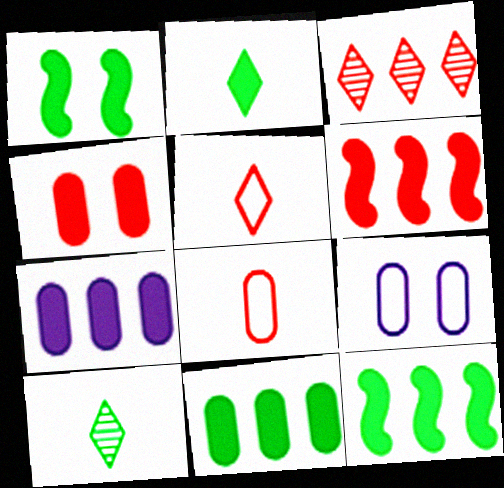[[1, 2, 11], 
[6, 9, 10]]